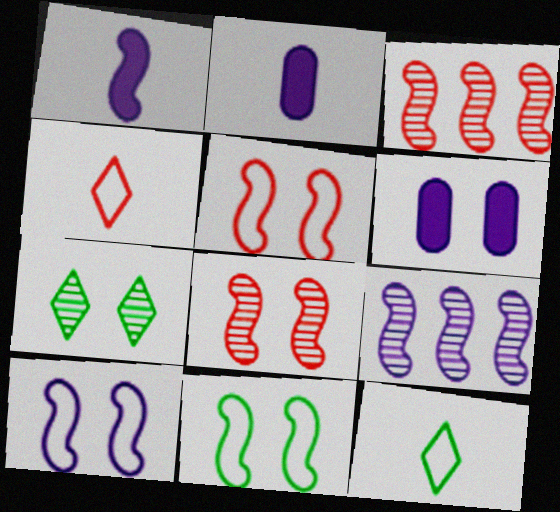[[1, 3, 11], 
[1, 9, 10], 
[3, 6, 12], 
[5, 6, 7], 
[5, 10, 11]]